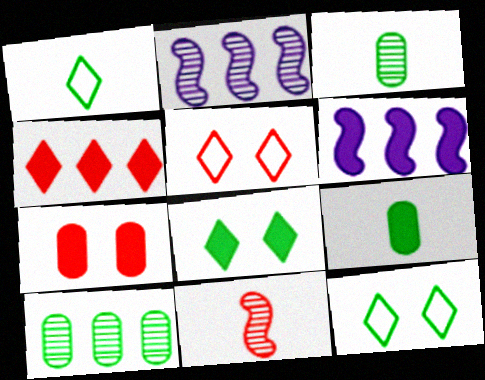[[1, 2, 7], 
[2, 5, 9], 
[3, 5, 6]]